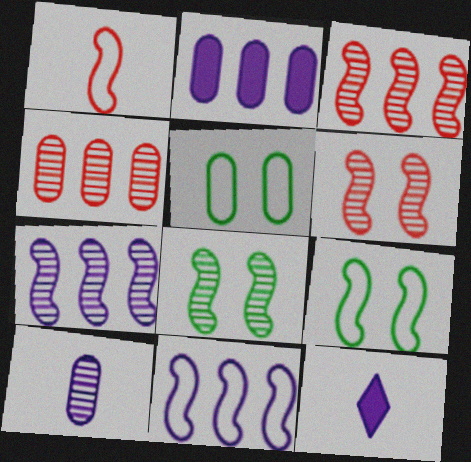[[1, 9, 11], 
[3, 5, 12], 
[4, 9, 12]]